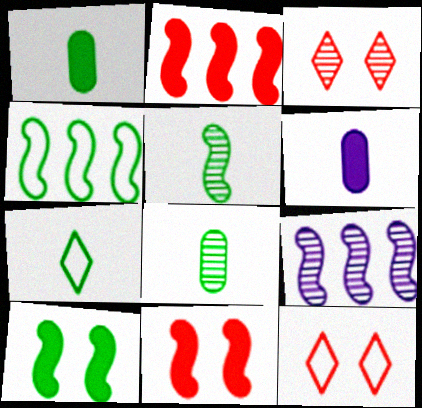[[1, 5, 7], 
[1, 9, 12], 
[2, 4, 9], 
[3, 4, 6], 
[3, 8, 9], 
[4, 5, 10]]